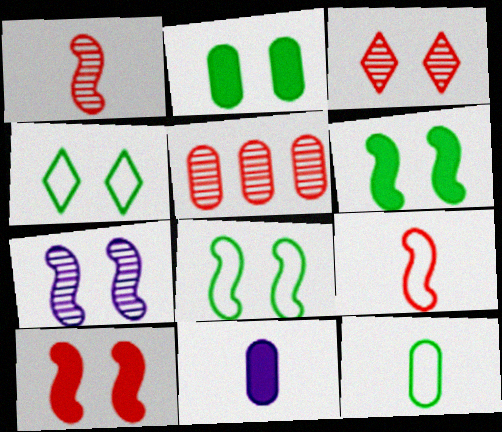[[1, 3, 5], 
[7, 8, 10]]